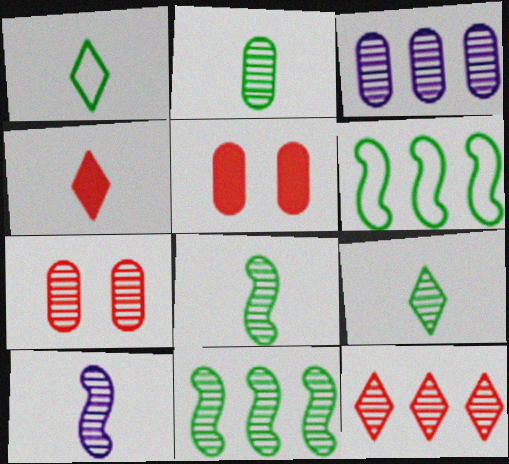[[2, 3, 7], 
[2, 8, 9], 
[3, 11, 12]]